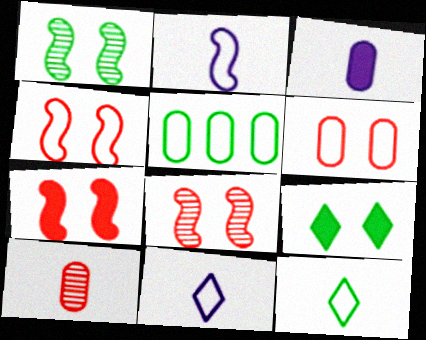[[4, 5, 11], 
[4, 7, 8]]